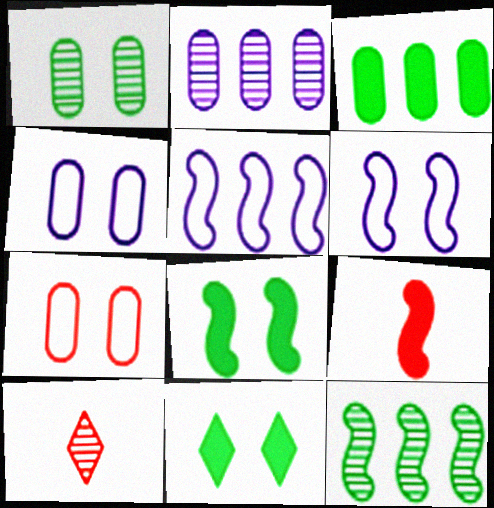[[3, 6, 10], 
[6, 9, 12]]